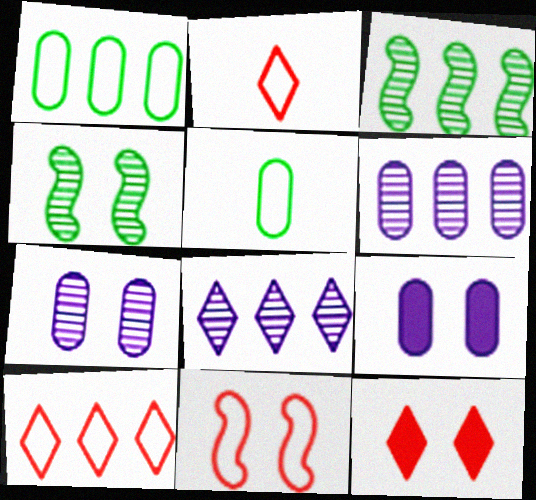[[2, 3, 9]]